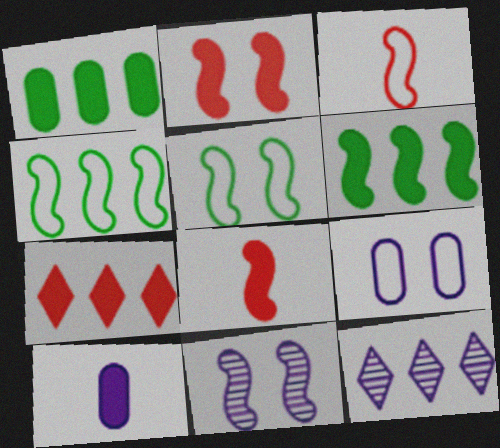[[2, 5, 11], 
[3, 6, 11], 
[4, 8, 11]]